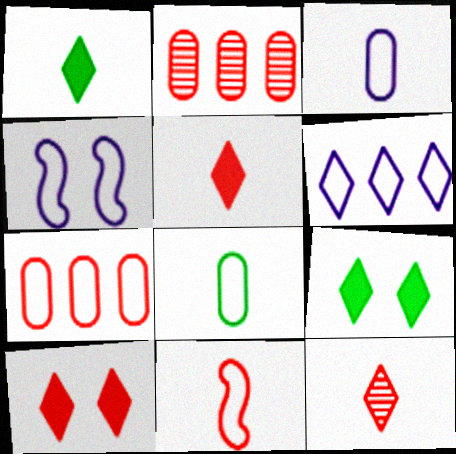[[1, 2, 4], 
[2, 10, 11], 
[3, 4, 6], 
[6, 9, 12]]